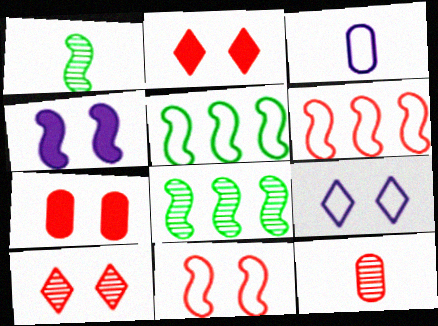[[1, 4, 6], 
[2, 3, 8], 
[2, 6, 12], 
[7, 10, 11]]